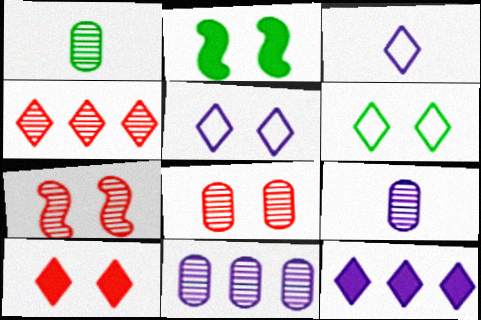[[1, 8, 11], 
[2, 5, 8]]